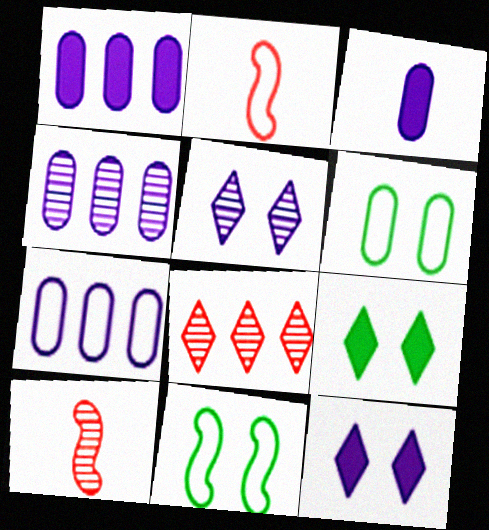[[1, 4, 7], 
[2, 4, 9], 
[3, 8, 11], 
[7, 9, 10]]